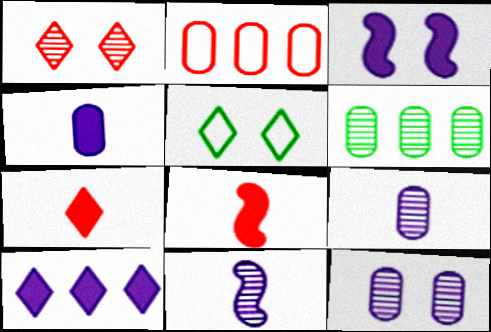[[1, 2, 8], 
[1, 6, 11], 
[3, 4, 10]]